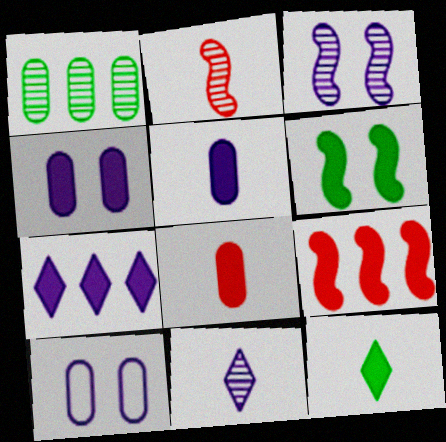[[1, 8, 10], 
[4, 9, 12], 
[6, 7, 8]]